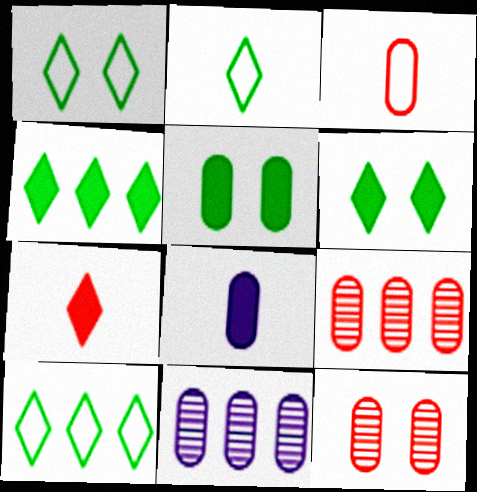[[1, 2, 10], 
[3, 5, 11]]